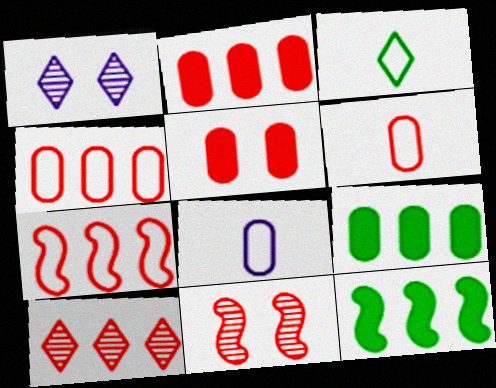[[1, 6, 12], 
[2, 7, 10]]